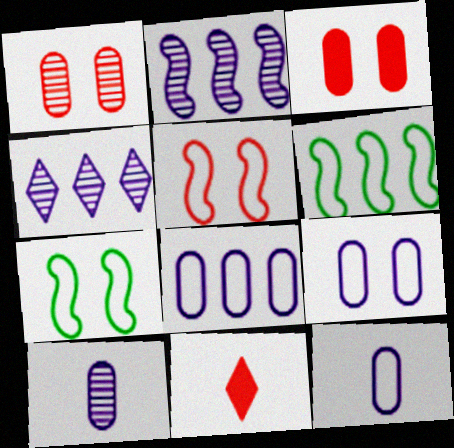[[8, 9, 12]]